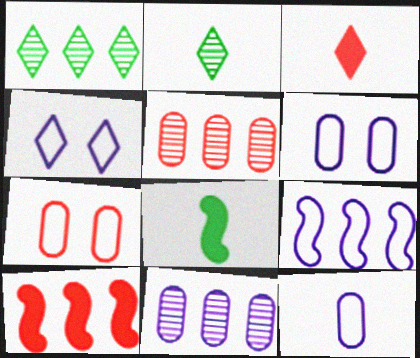[[1, 3, 4], 
[2, 6, 10], 
[4, 5, 8], 
[4, 9, 12]]